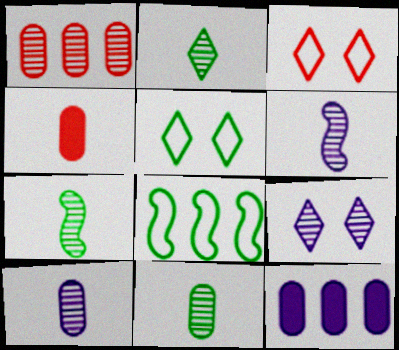[[1, 7, 9], 
[2, 7, 11], 
[3, 7, 12], 
[4, 8, 9]]